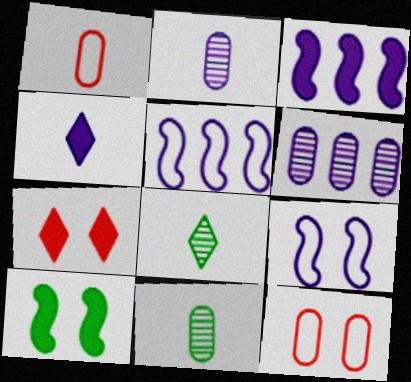[[3, 8, 12], 
[4, 6, 9], 
[5, 7, 11]]